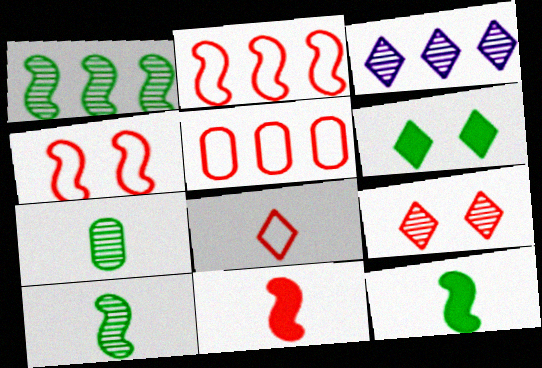[[3, 6, 8], 
[4, 5, 8], 
[5, 9, 11]]